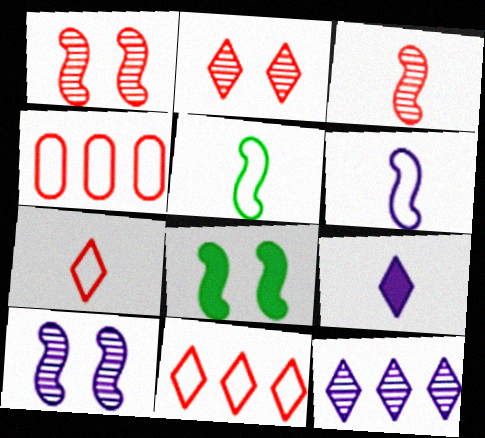[]